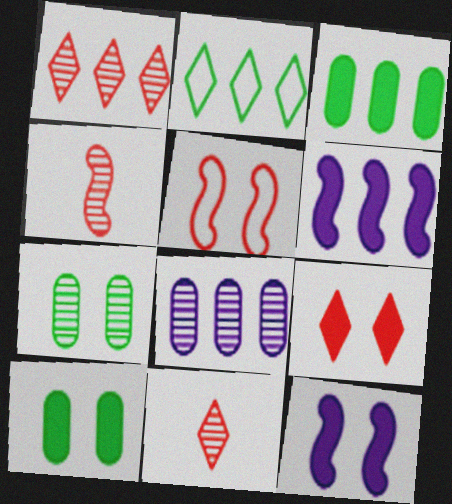[[9, 10, 12]]